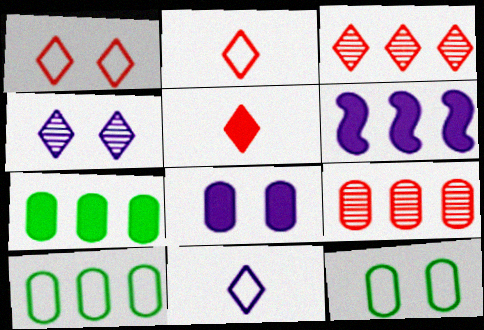[[1, 3, 5], 
[3, 6, 10]]